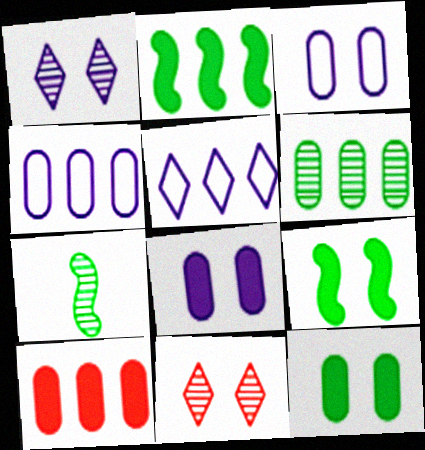[[3, 9, 11], 
[4, 6, 10]]